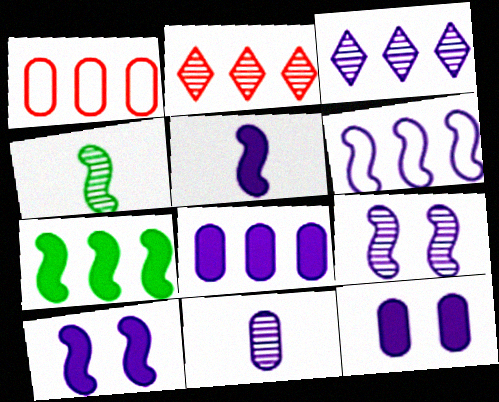[[1, 3, 7], 
[3, 6, 8], 
[3, 9, 11], 
[5, 6, 9]]